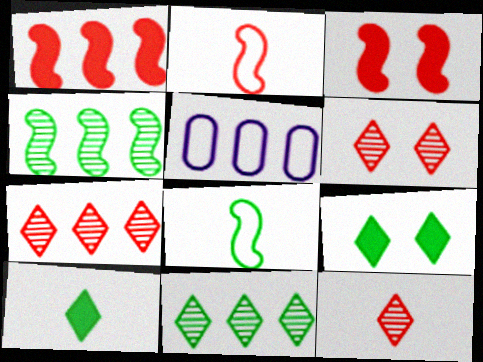[[1, 5, 11], 
[6, 7, 12]]